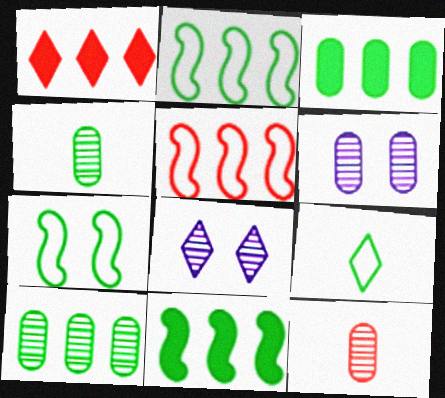[[1, 8, 9], 
[6, 10, 12]]